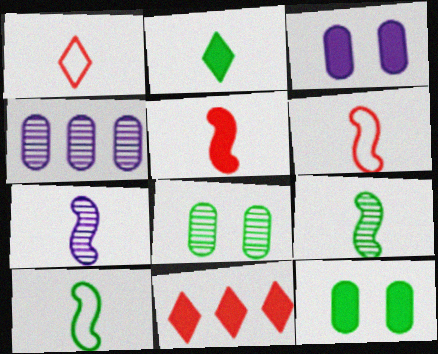[[5, 7, 10]]